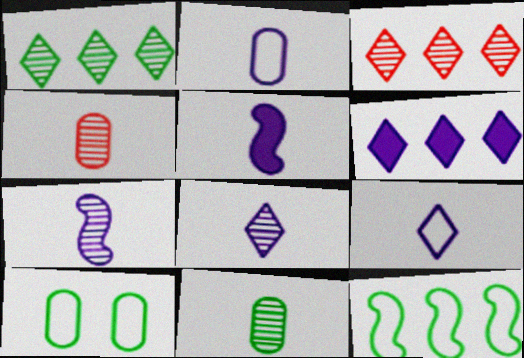[[2, 5, 8], 
[3, 5, 10]]